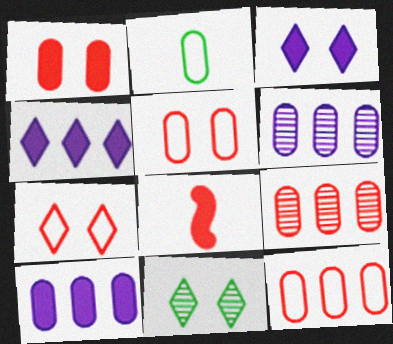[[1, 2, 6], 
[3, 7, 11], 
[7, 8, 9]]